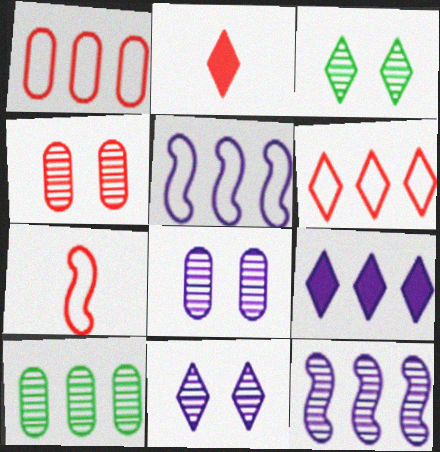[]